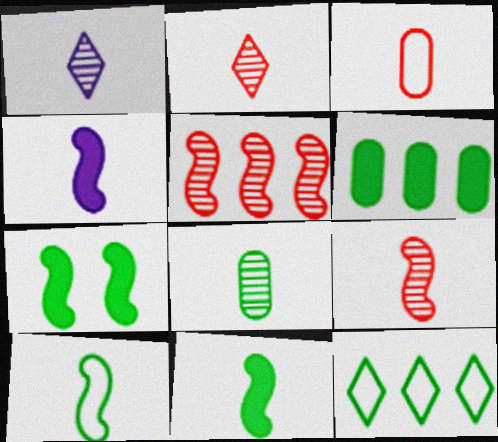[[1, 3, 11], 
[1, 8, 9], 
[4, 9, 10], 
[7, 8, 12]]